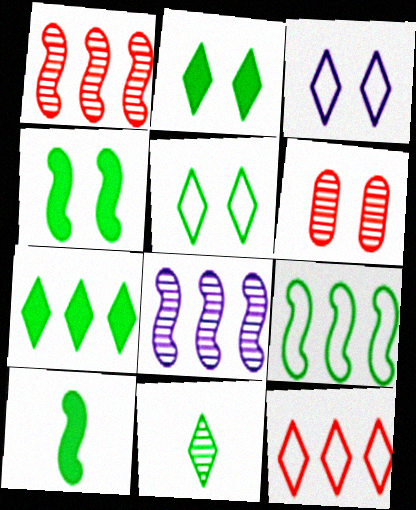[[3, 4, 6], 
[5, 7, 11], 
[6, 8, 11]]